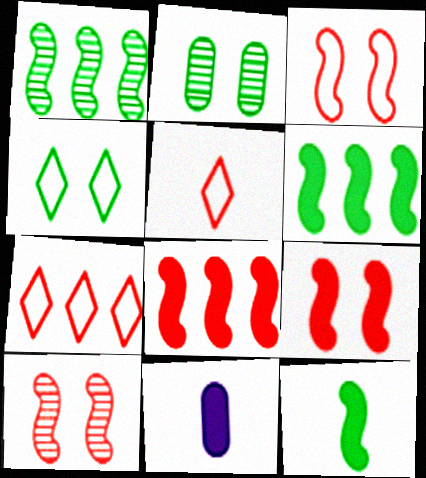[[3, 9, 10]]